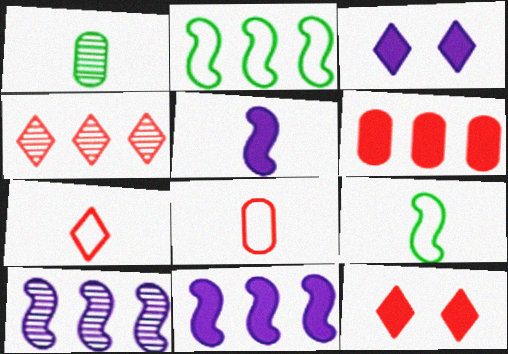[[1, 5, 7], 
[4, 7, 12]]